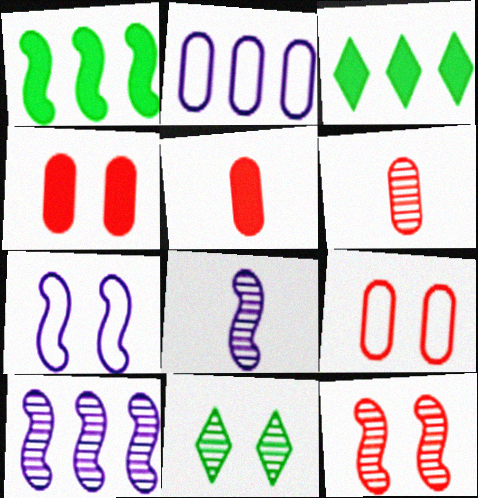[[3, 6, 7], 
[3, 8, 9], 
[4, 7, 11], 
[6, 10, 11]]